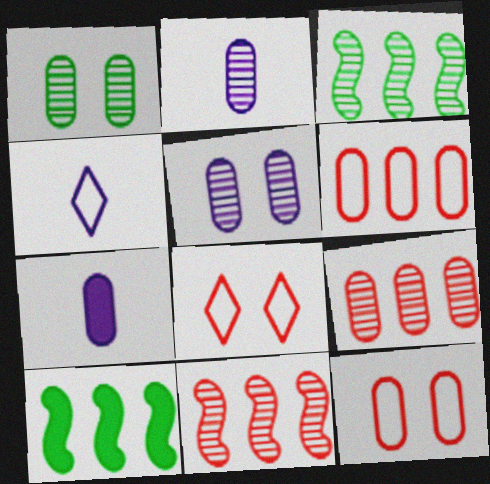[[1, 2, 9], 
[1, 6, 7], 
[2, 8, 10], 
[3, 7, 8]]